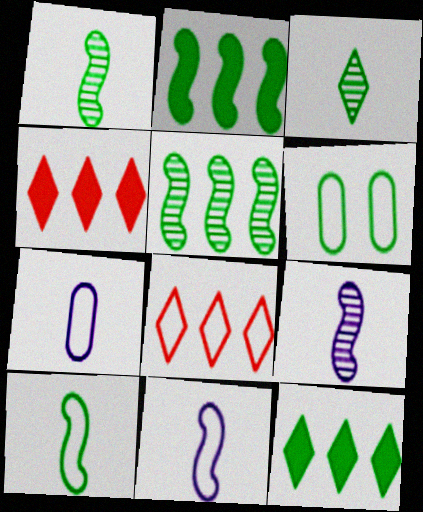[[1, 6, 12], 
[2, 3, 6], 
[4, 6, 9], 
[6, 8, 11]]